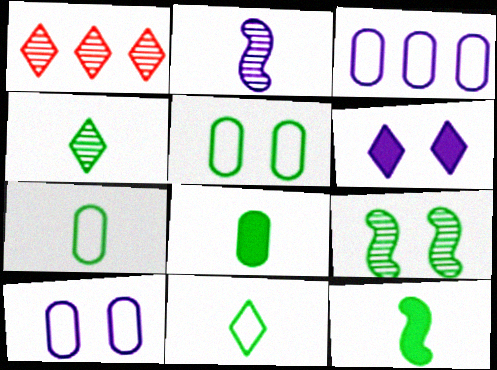[[1, 6, 11], 
[1, 10, 12], 
[2, 3, 6], 
[4, 7, 12]]